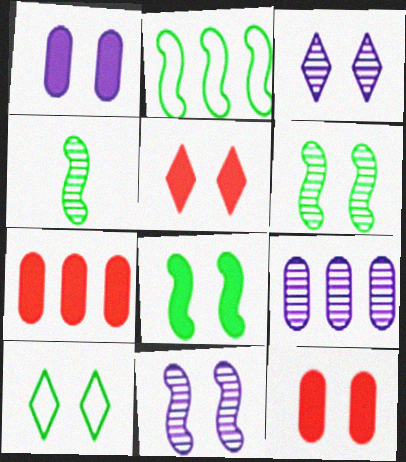[[1, 5, 8], 
[2, 4, 8], 
[3, 5, 10], 
[10, 11, 12]]